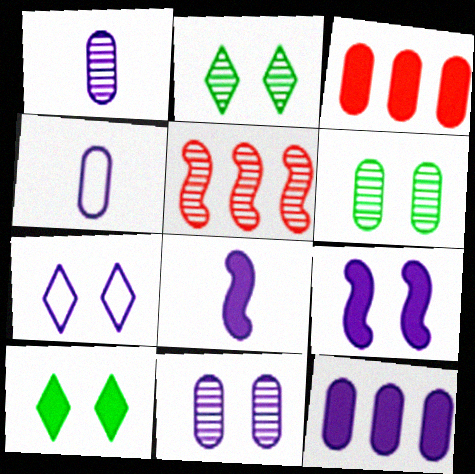[[1, 2, 5], 
[3, 4, 6], 
[3, 8, 10], 
[4, 5, 10], 
[4, 11, 12], 
[7, 9, 11]]